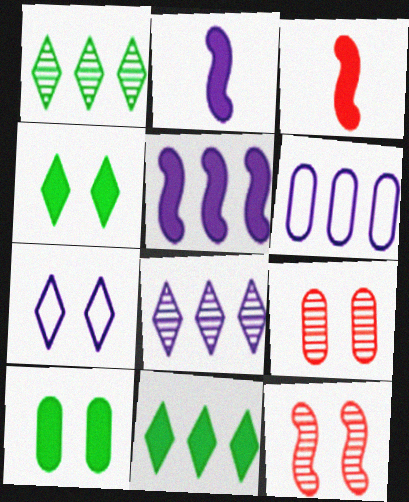[[5, 6, 8], 
[7, 10, 12]]